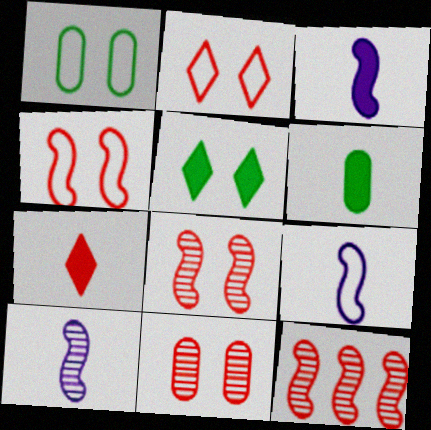[[3, 6, 7], 
[3, 9, 10]]